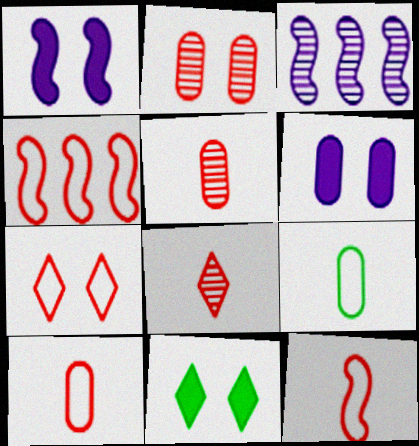[[3, 10, 11], 
[4, 7, 10]]